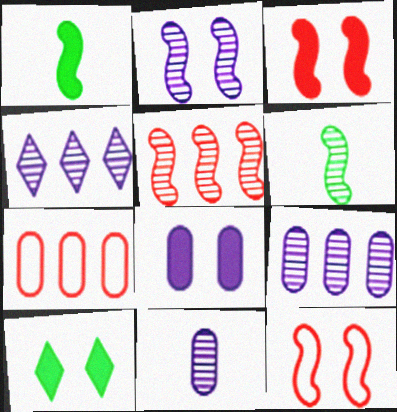[[2, 4, 11], 
[2, 5, 6], 
[3, 8, 10]]